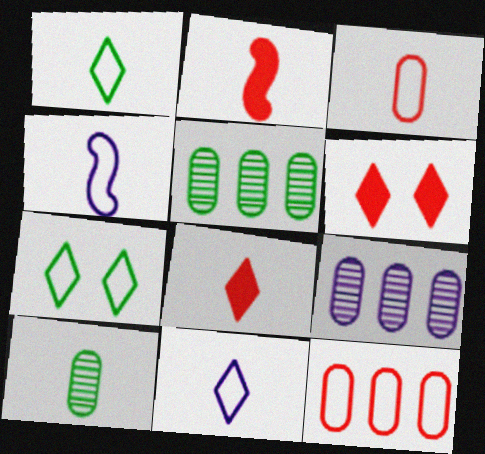[[1, 3, 4], 
[2, 7, 9], 
[2, 10, 11], 
[4, 5, 6], 
[4, 7, 12], 
[4, 8, 10]]